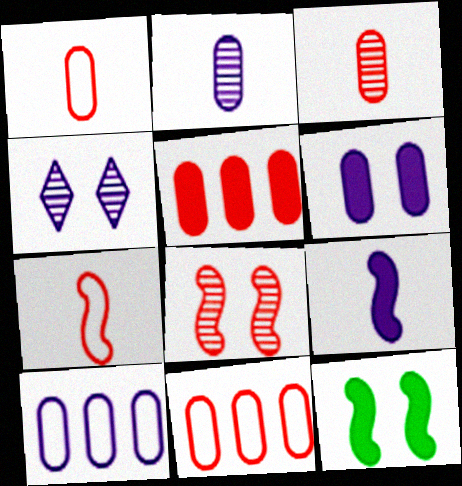[[2, 6, 10], 
[4, 9, 10]]